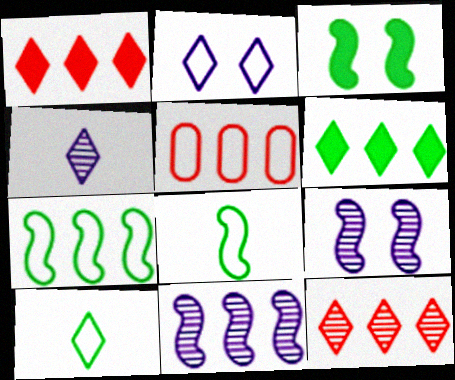[[2, 5, 8], 
[3, 4, 5], 
[5, 6, 11]]